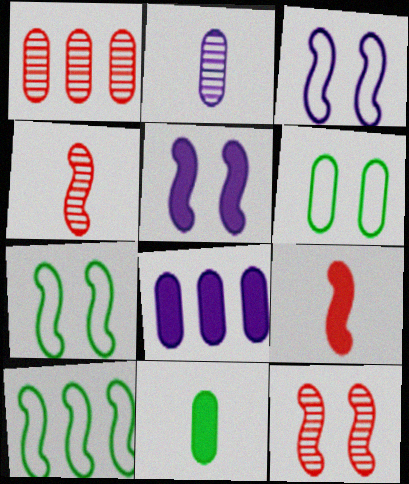[[4, 5, 10], 
[5, 7, 12]]